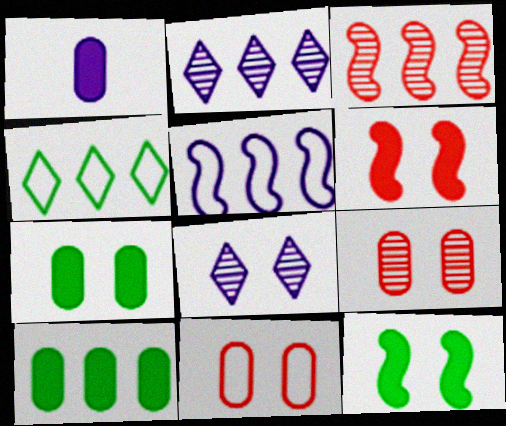[[1, 5, 8], 
[8, 11, 12]]